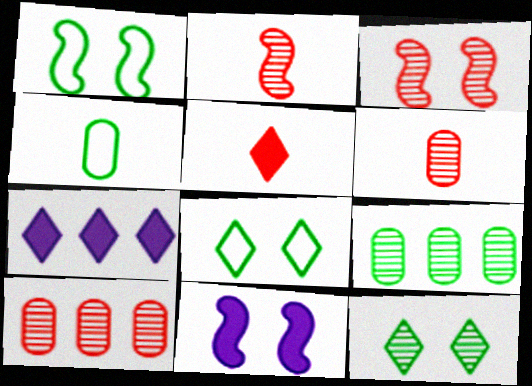[[1, 3, 11], 
[1, 6, 7], 
[3, 4, 7]]